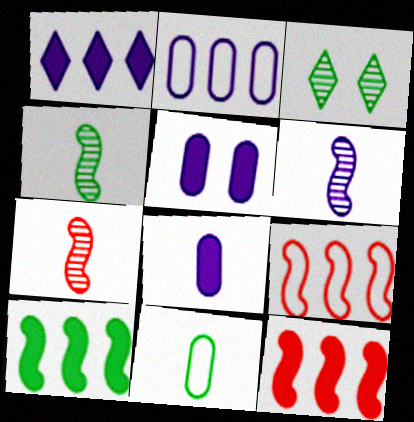[[3, 8, 9], 
[3, 10, 11], 
[4, 6, 7]]